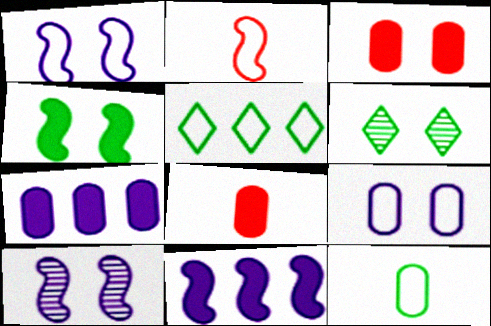[[1, 3, 6], 
[2, 5, 9], 
[2, 6, 7], 
[5, 8, 10]]